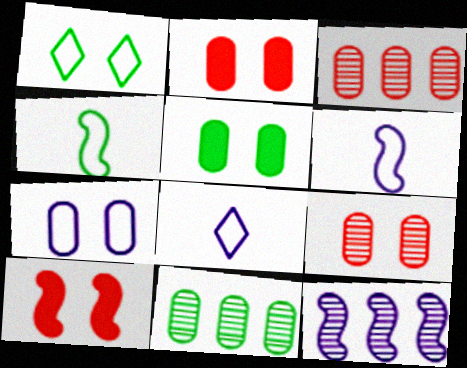[[4, 10, 12], 
[5, 7, 9], 
[8, 10, 11]]